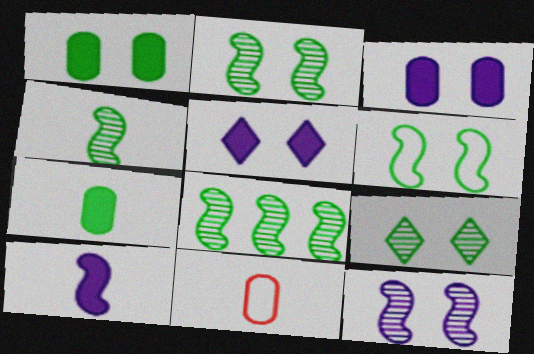[[1, 6, 9], 
[2, 4, 8], 
[5, 8, 11]]